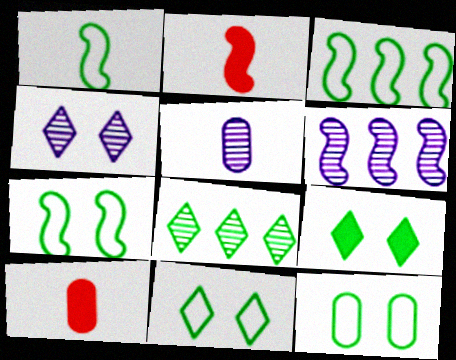[[1, 3, 7], 
[2, 6, 7], 
[3, 4, 10], 
[4, 5, 6], 
[6, 10, 11], 
[7, 11, 12]]